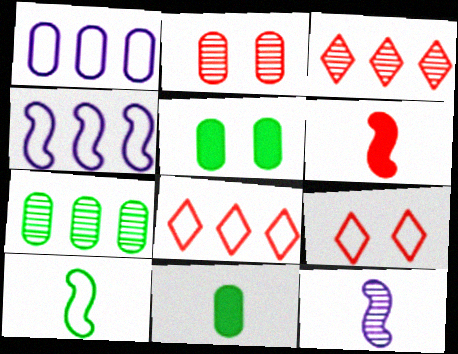[[1, 2, 11], 
[1, 9, 10], 
[2, 6, 8], 
[5, 8, 12], 
[6, 10, 12]]